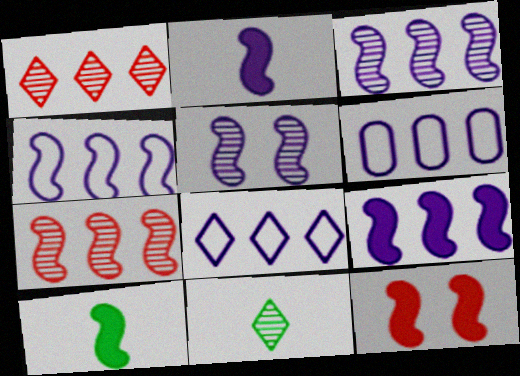[[2, 4, 5], 
[3, 4, 9], 
[4, 6, 8], 
[6, 11, 12], 
[9, 10, 12]]